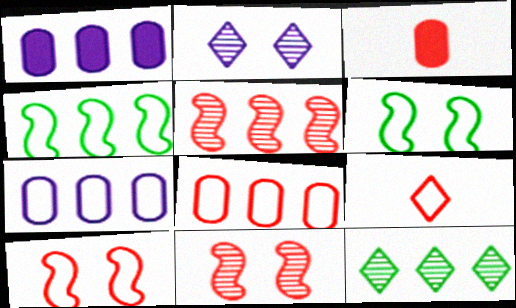[[2, 3, 4], 
[6, 7, 9], 
[8, 9, 10]]